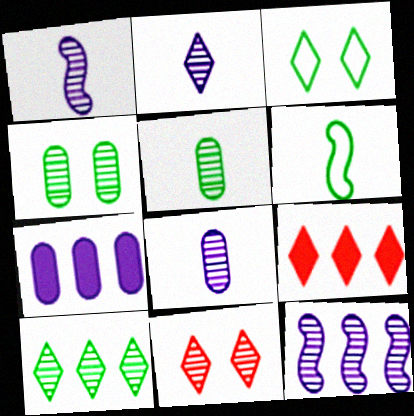[[1, 2, 8], 
[2, 3, 9], 
[2, 10, 11], 
[5, 11, 12], 
[6, 7, 11]]